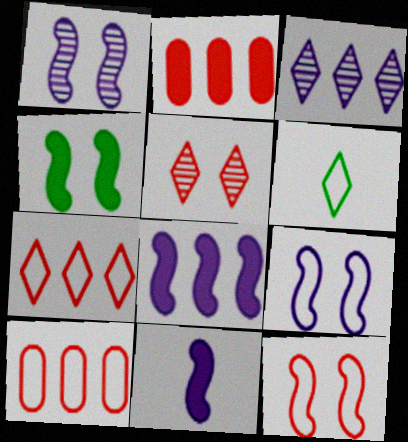[[1, 2, 6], 
[1, 4, 12], 
[6, 9, 10]]